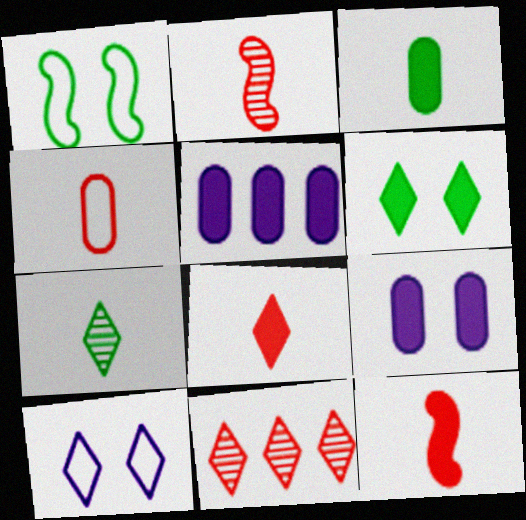[[2, 4, 8], 
[5, 6, 12]]